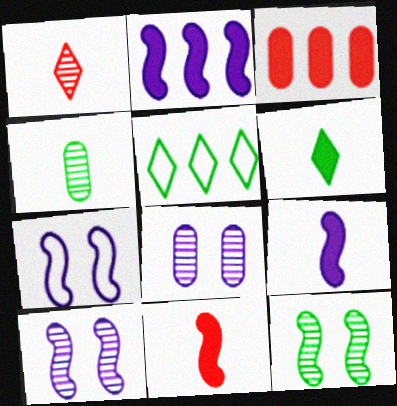[[5, 8, 11]]